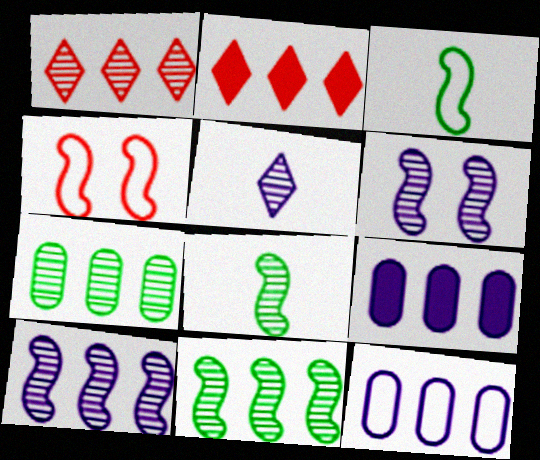[[1, 7, 10], 
[2, 11, 12]]